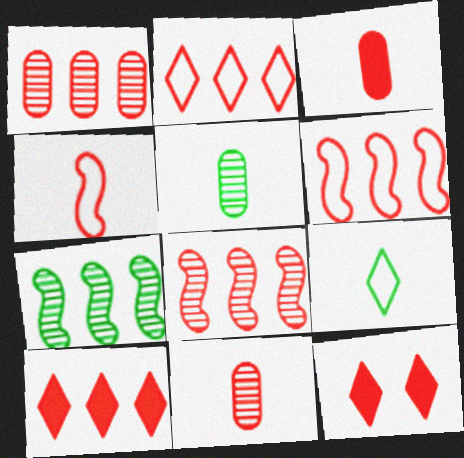[[1, 4, 12], 
[1, 6, 10], 
[6, 11, 12]]